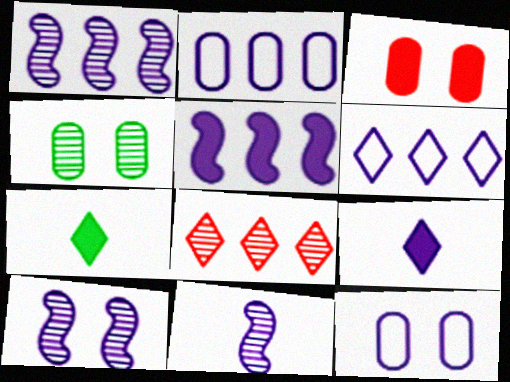[[1, 9, 12], 
[1, 10, 11], 
[2, 9, 10], 
[3, 4, 12], 
[3, 5, 7], 
[4, 8, 11]]